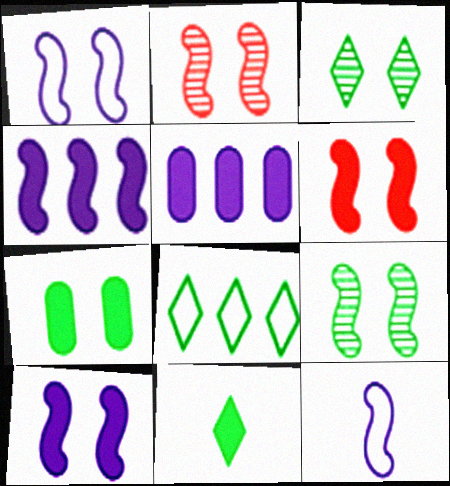[[1, 6, 9], 
[3, 8, 11], 
[5, 6, 11]]